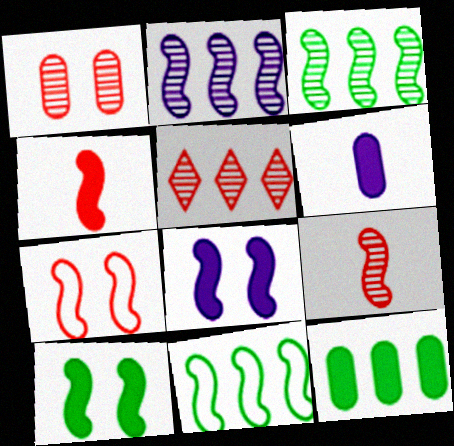[[1, 5, 9], 
[8, 9, 11]]